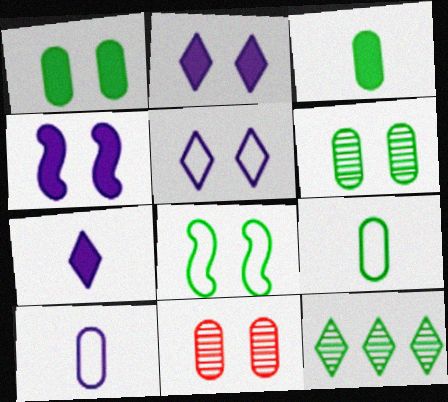[[2, 8, 11], 
[3, 8, 12]]